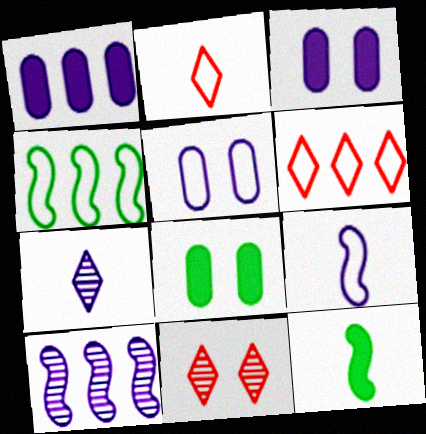[[2, 4, 5], 
[2, 8, 10]]